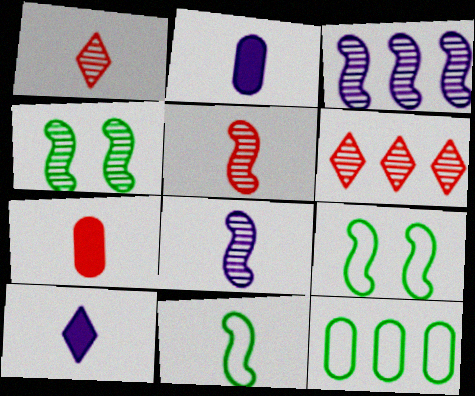[[1, 2, 11], 
[2, 6, 9], 
[3, 4, 5]]